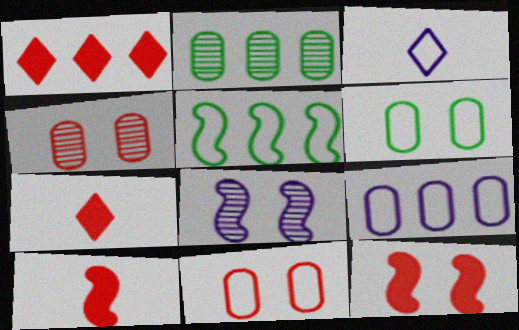[[2, 3, 12], 
[3, 5, 11], 
[5, 8, 10]]